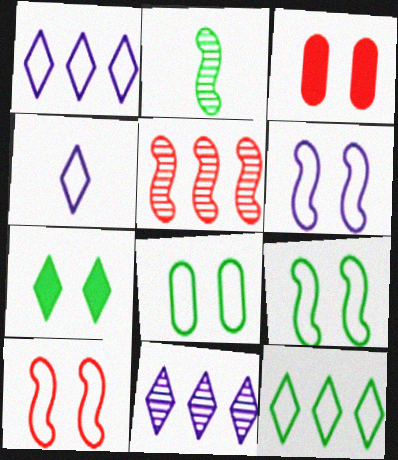[[1, 2, 3], 
[6, 9, 10]]